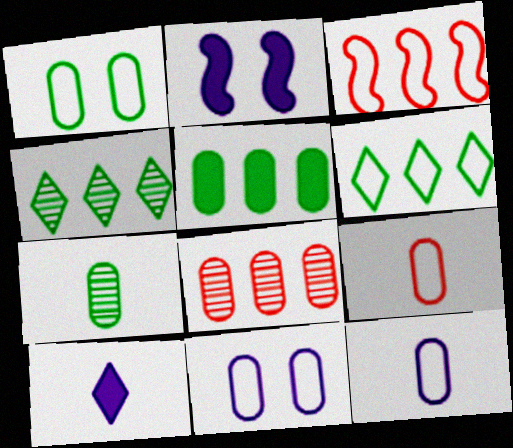[[1, 5, 7], 
[2, 4, 9]]